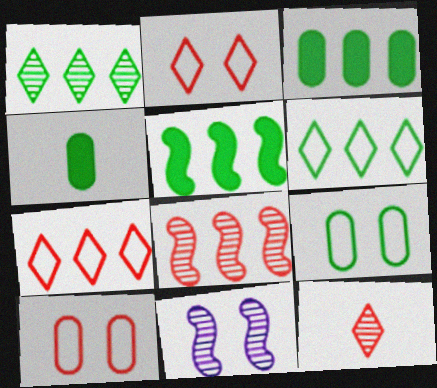[[4, 7, 11]]